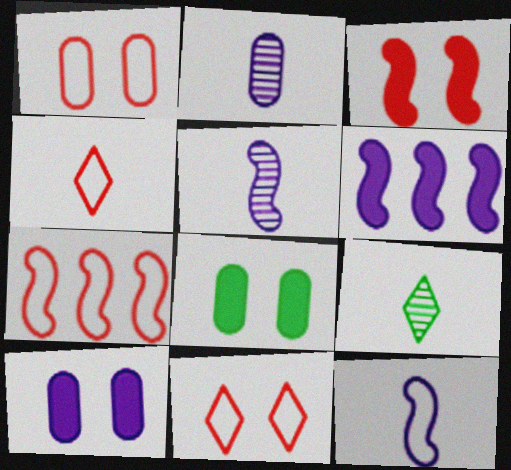[[1, 4, 7], 
[1, 6, 9], 
[7, 9, 10]]